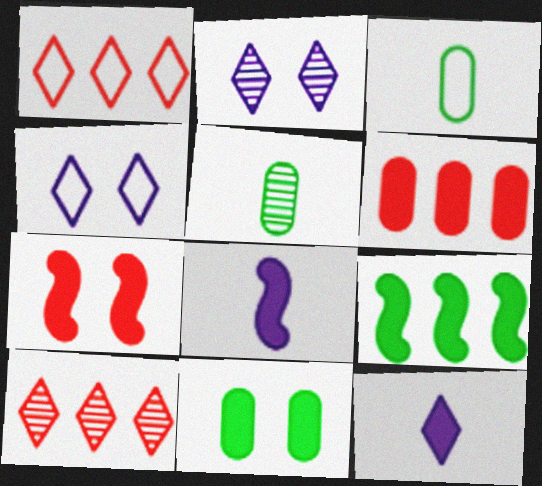[[7, 8, 9]]